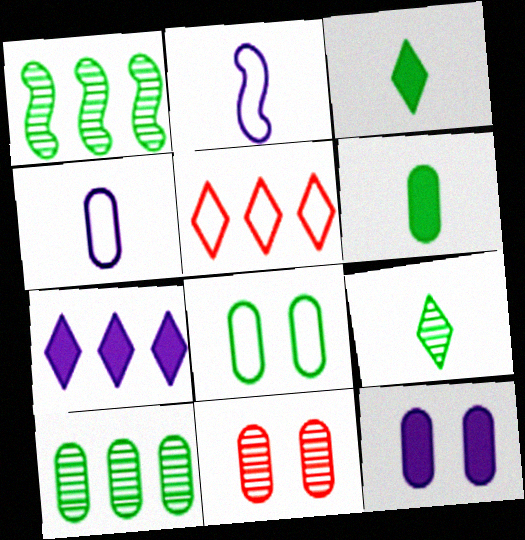[[1, 3, 8], 
[2, 5, 8], 
[6, 8, 10], 
[8, 11, 12]]